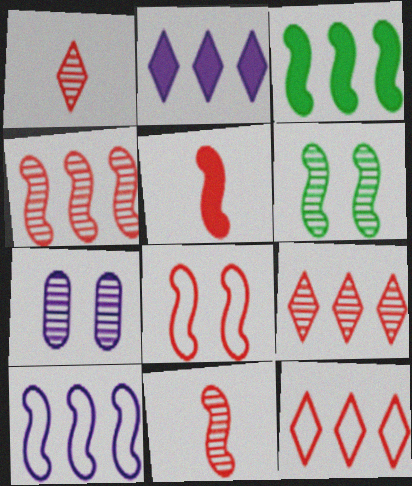[[3, 4, 10], 
[4, 5, 8], 
[5, 6, 10]]